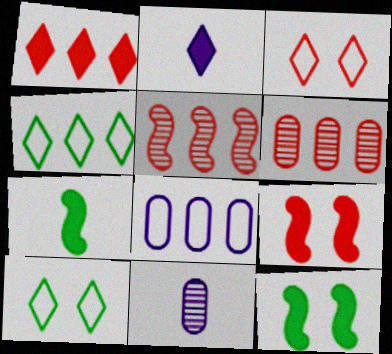[[4, 9, 11]]